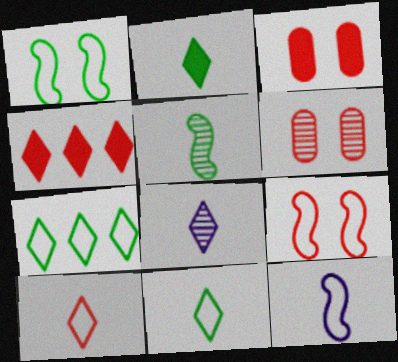[[2, 8, 10]]